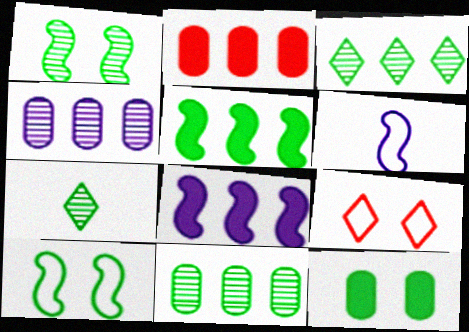[[1, 7, 11]]